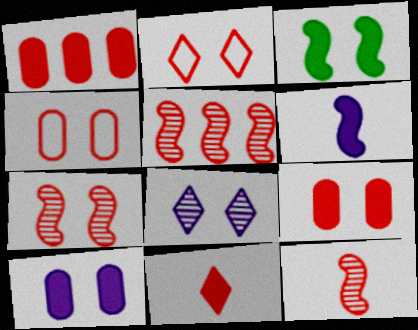[[1, 2, 12], 
[2, 7, 9], 
[3, 4, 8], 
[4, 5, 11], 
[5, 7, 12]]